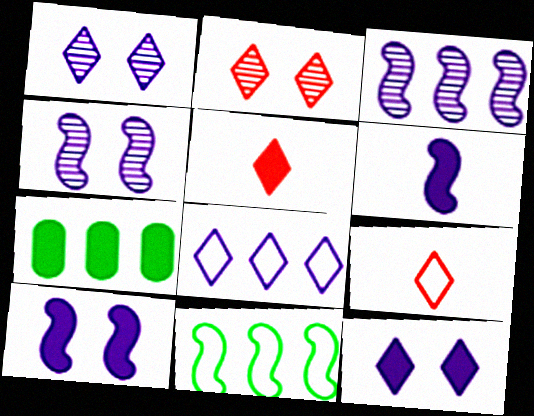[[4, 7, 9], 
[5, 7, 10]]